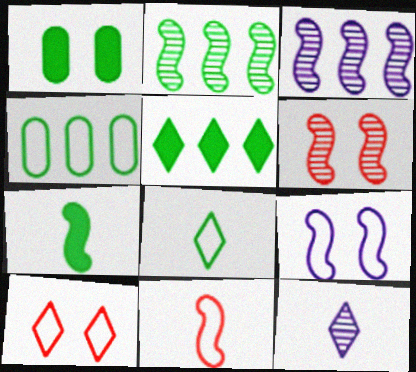[[1, 2, 8], 
[1, 5, 7], 
[2, 4, 5], 
[5, 10, 12]]